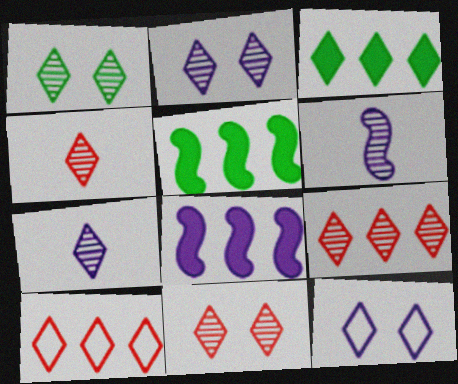[[1, 2, 11], 
[1, 7, 9], 
[3, 4, 12], 
[4, 9, 11]]